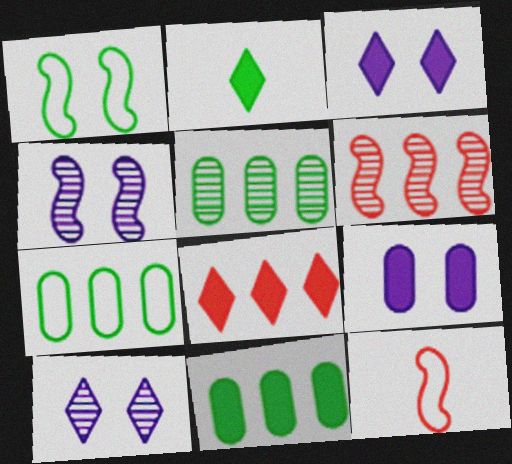[[1, 2, 5], 
[2, 3, 8], 
[3, 5, 12], 
[5, 7, 11], 
[10, 11, 12]]